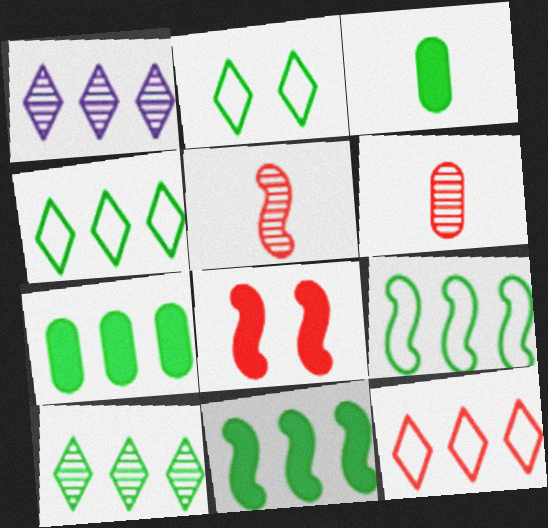[[6, 8, 12], 
[7, 9, 10]]